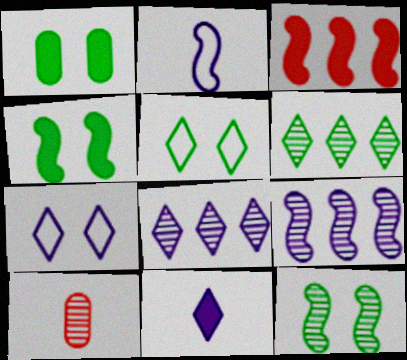[[1, 3, 11], 
[1, 5, 12], 
[2, 3, 12], 
[7, 8, 11], 
[8, 10, 12]]